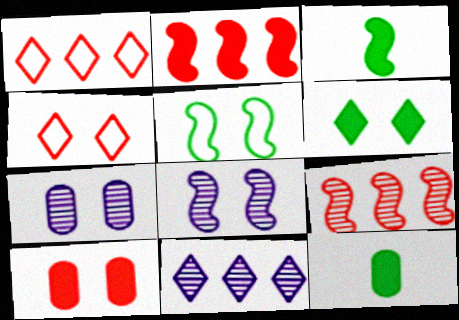[[1, 3, 7], 
[1, 8, 12]]